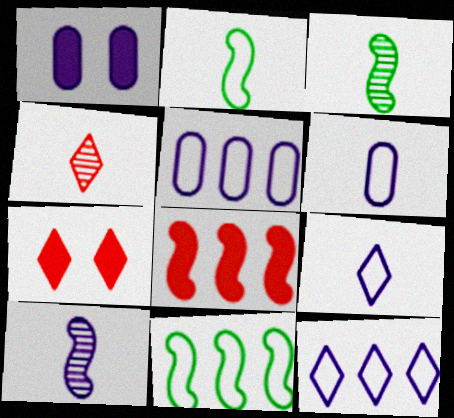[[1, 4, 11], 
[1, 10, 12], 
[3, 5, 7]]